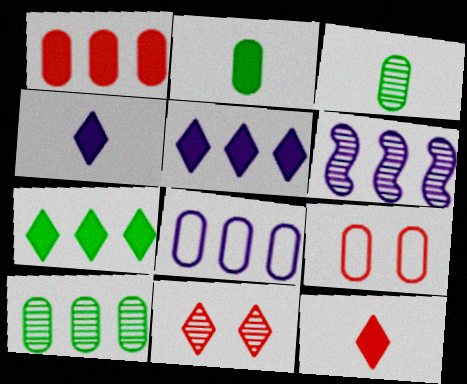[[1, 8, 10], 
[3, 6, 11], 
[5, 6, 8]]